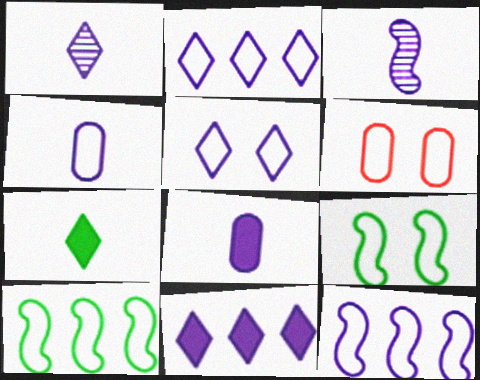[[1, 5, 11], 
[4, 5, 12], 
[5, 6, 9]]